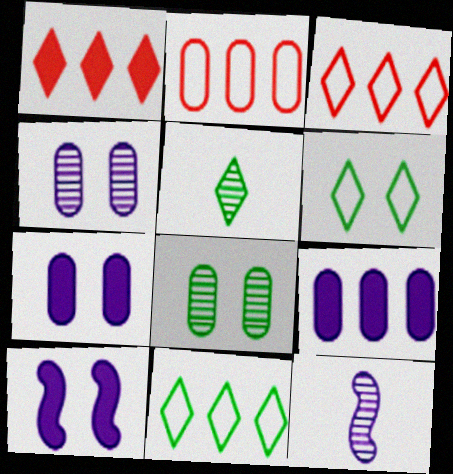[[2, 5, 10]]